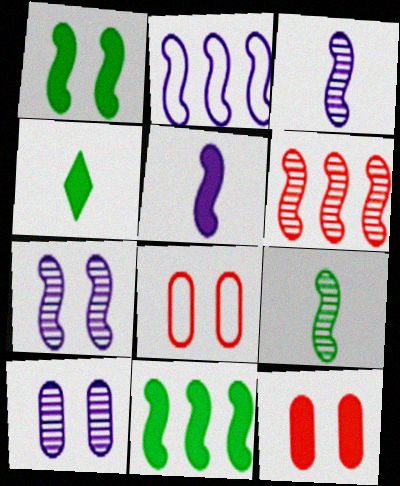[[2, 5, 7], 
[2, 6, 11], 
[6, 7, 9]]